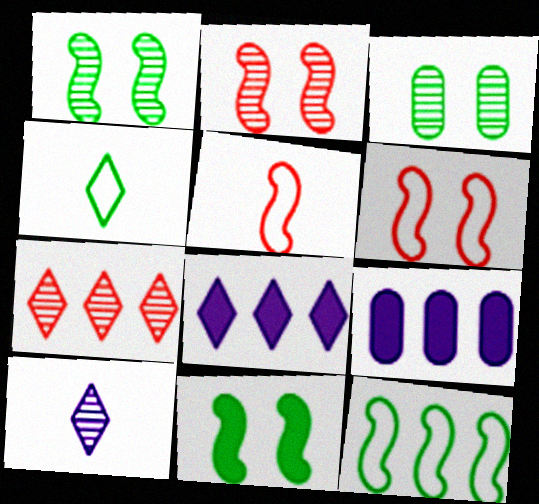[[2, 4, 9], 
[3, 5, 8], 
[7, 9, 12]]